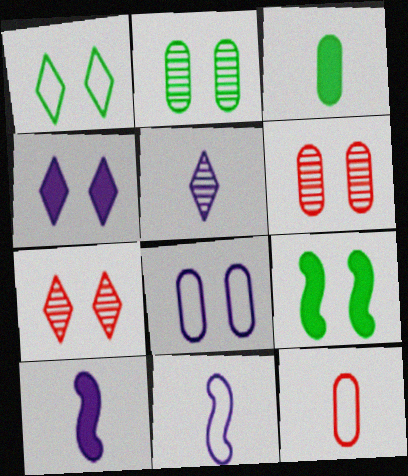[[1, 2, 9], 
[1, 4, 7], 
[7, 8, 9]]